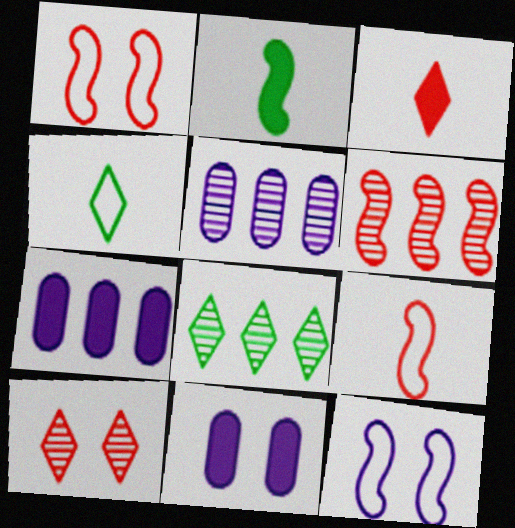[[2, 6, 12], 
[4, 6, 11], 
[5, 6, 8], 
[8, 9, 11]]